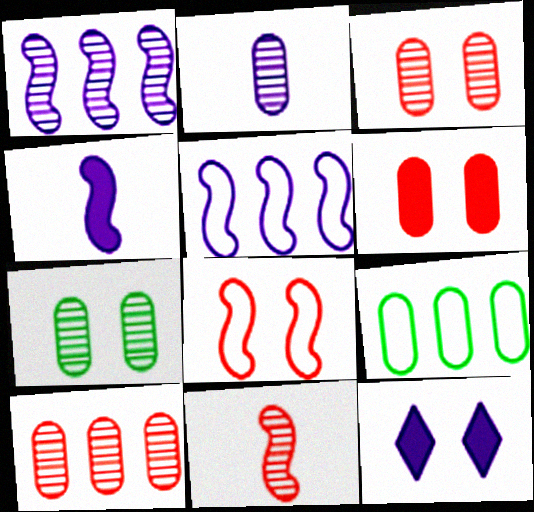[[2, 5, 12], 
[2, 6, 9], 
[2, 7, 10], 
[7, 8, 12], 
[9, 11, 12]]